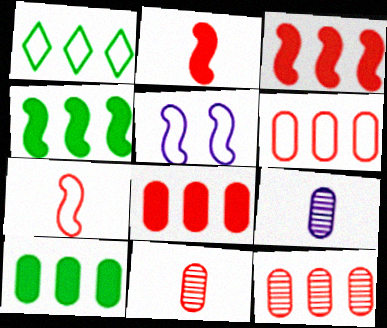[[6, 8, 12]]